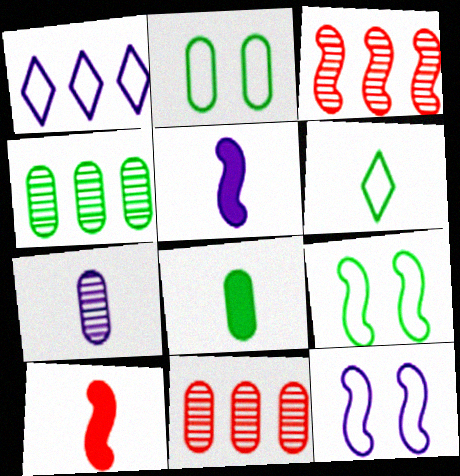[[2, 4, 8], 
[3, 5, 9], 
[6, 7, 10]]